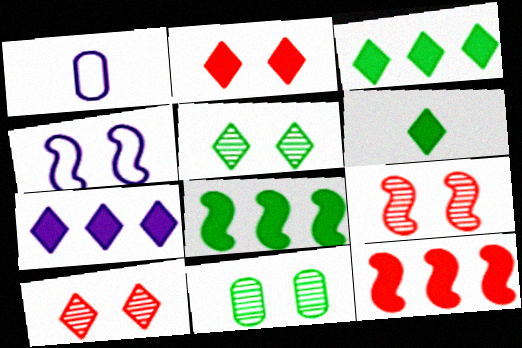[[1, 3, 9], 
[1, 5, 12], 
[1, 8, 10], 
[2, 4, 11], 
[2, 6, 7]]